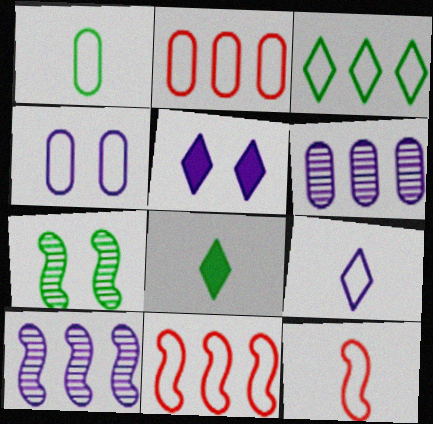[[1, 2, 4], 
[1, 9, 12], 
[3, 4, 12]]